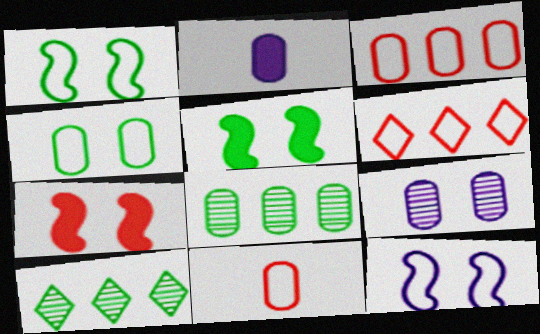[]